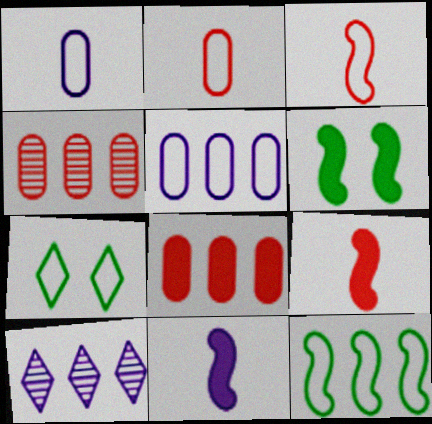[[2, 6, 10], 
[3, 5, 7], 
[4, 7, 11], 
[8, 10, 12]]